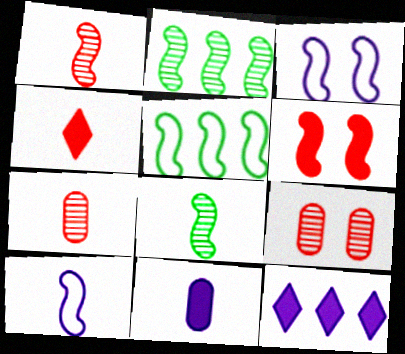[[2, 6, 10]]